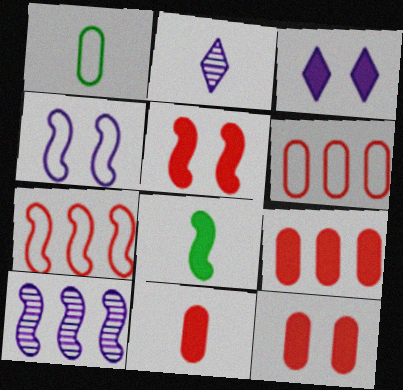[[3, 8, 9], 
[9, 11, 12]]